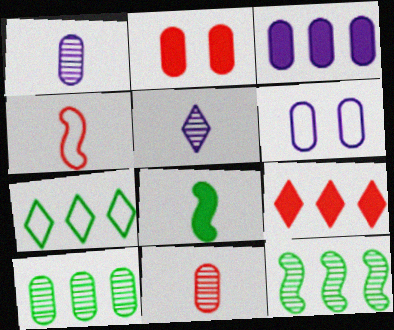[[1, 3, 6], 
[4, 6, 7]]